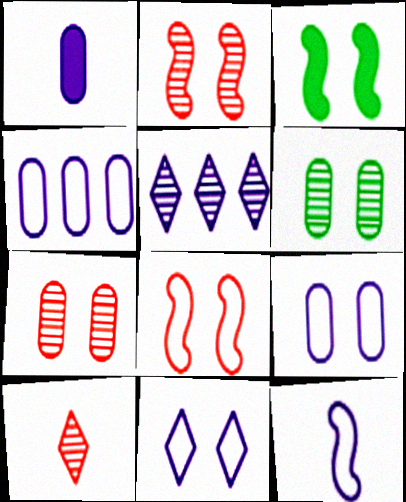[[3, 4, 10], 
[3, 7, 11], 
[4, 11, 12]]